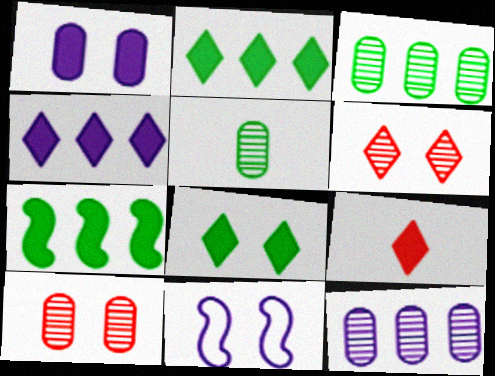[[1, 7, 9], 
[3, 9, 11], 
[4, 8, 9], 
[5, 10, 12], 
[8, 10, 11]]